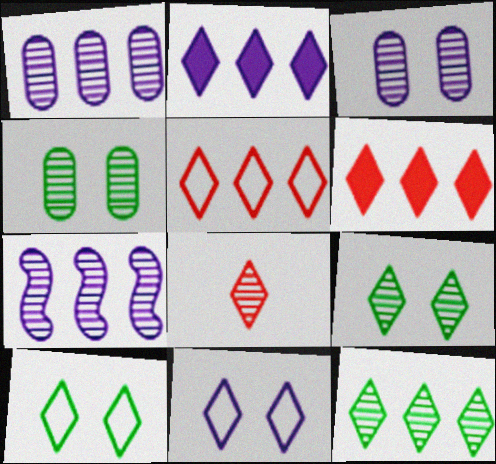[[2, 5, 12], 
[2, 8, 10], 
[4, 7, 8]]